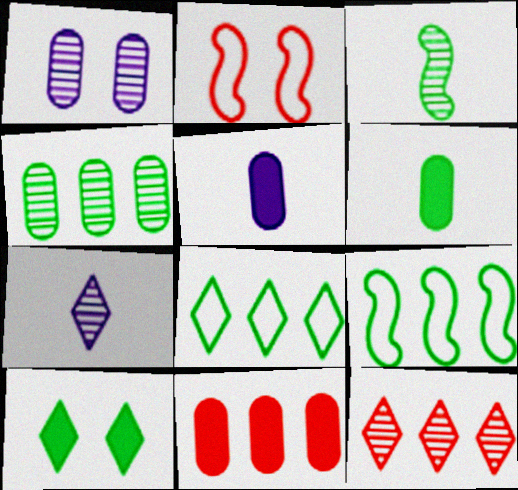[[1, 2, 10], 
[1, 3, 12]]